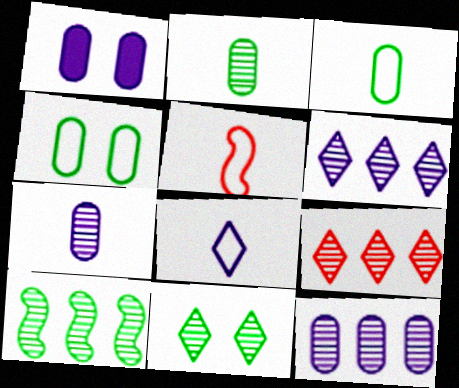[[2, 10, 11], 
[3, 5, 8], 
[9, 10, 12]]